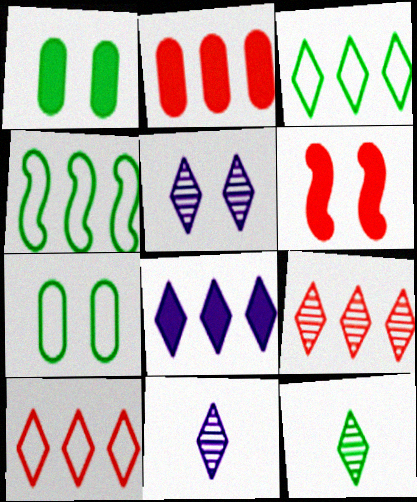[[1, 4, 12], 
[3, 8, 9], 
[5, 6, 7], 
[5, 9, 12]]